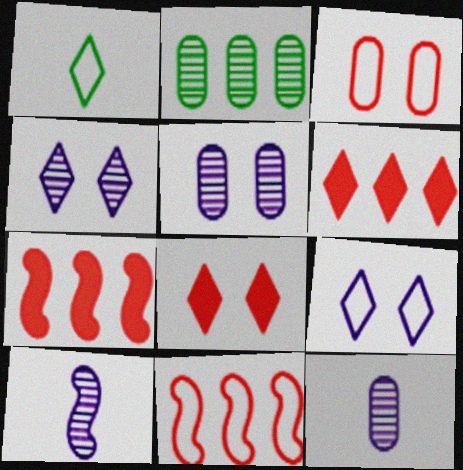[[1, 4, 6], 
[1, 5, 7]]